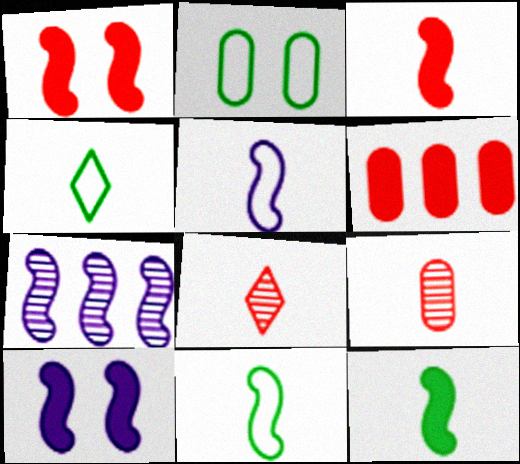[[1, 7, 11], 
[5, 7, 10]]